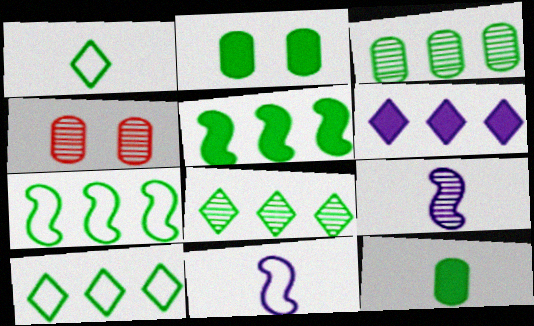[[3, 5, 10], 
[4, 8, 9]]